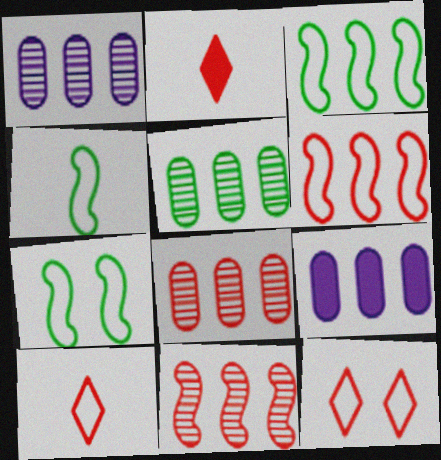[[1, 2, 7], 
[1, 5, 8], 
[3, 4, 7]]